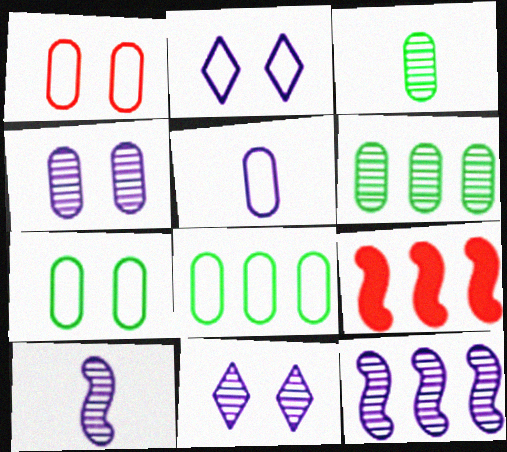[[1, 5, 8], 
[2, 3, 9]]